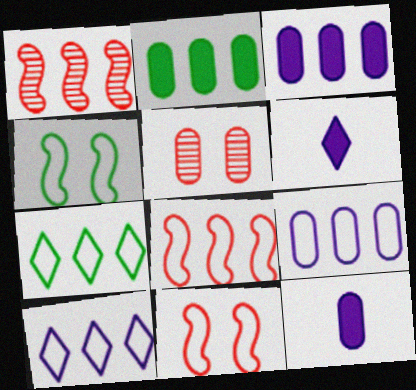[[1, 2, 10], 
[1, 3, 7], 
[7, 8, 9]]